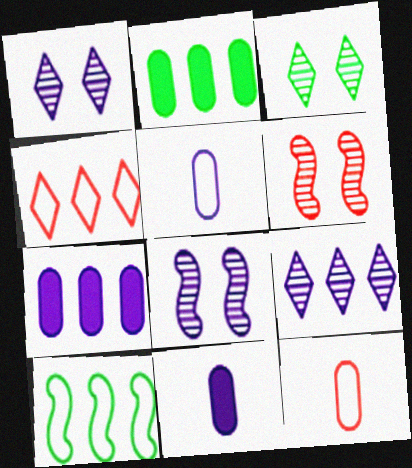[]